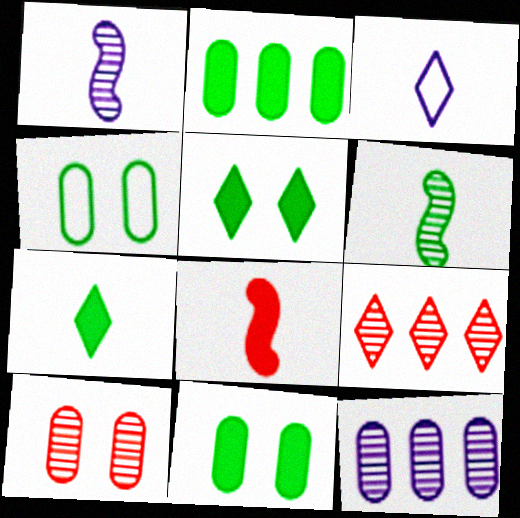[[3, 5, 9]]